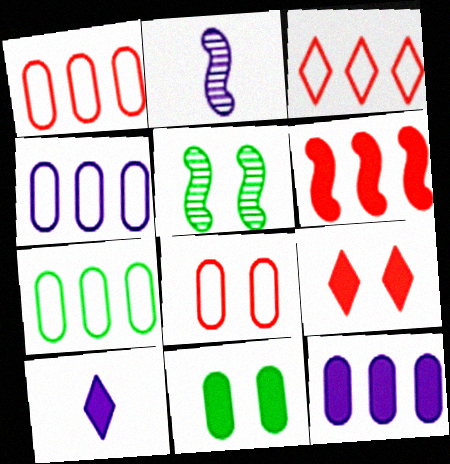[[1, 4, 7], 
[1, 5, 10], 
[2, 3, 11], 
[2, 7, 9], 
[6, 10, 11]]